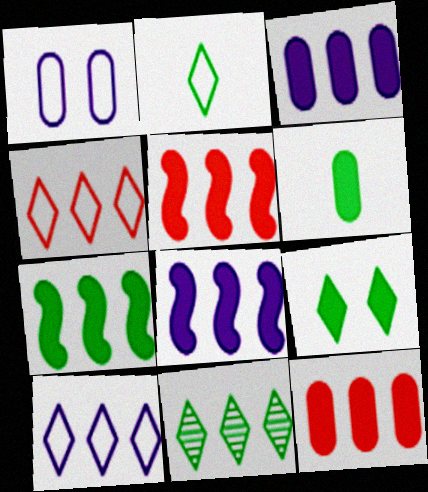[[2, 9, 11], 
[5, 7, 8], 
[6, 7, 9]]